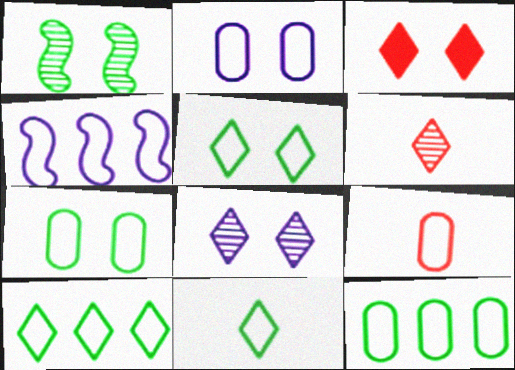[[1, 2, 3], 
[2, 9, 12], 
[3, 5, 8], 
[4, 5, 9], 
[5, 10, 11]]